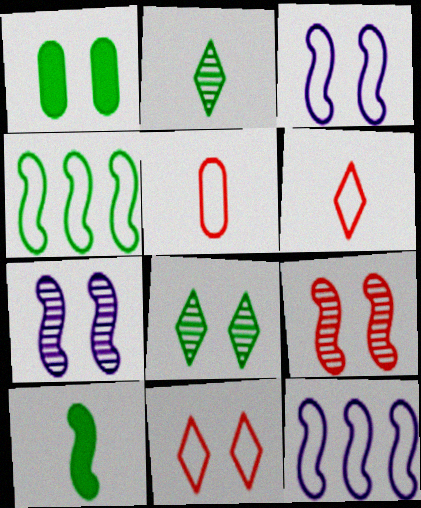[[1, 2, 4], 
[1, 7, 11], 
[9, 10, 12]]